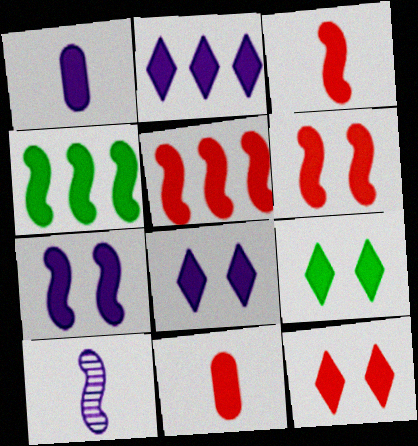[[1, 2, 7], 
[1, 4, 12], 
[1, 5, 9], 
[3, 4, 7], 
[3, 5, 6], 
[4, 8, 11], 
[5, 11, 12], 
[8, 9, 12]]